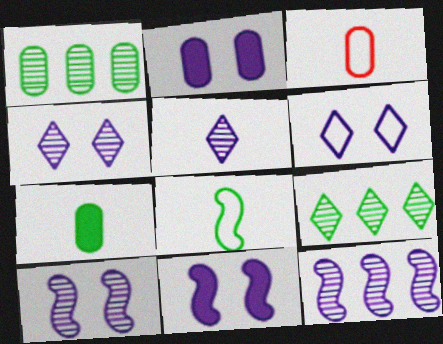[[1, 2, 3], 
[2, 6, 10], 
[3, 9, 11]]